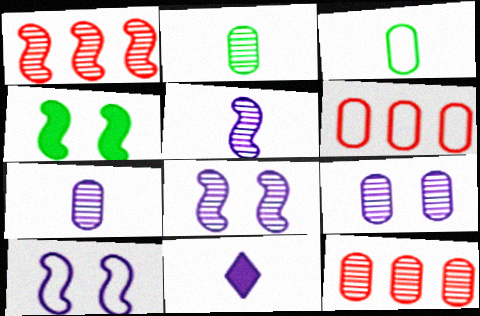[[2, 9, 12]]